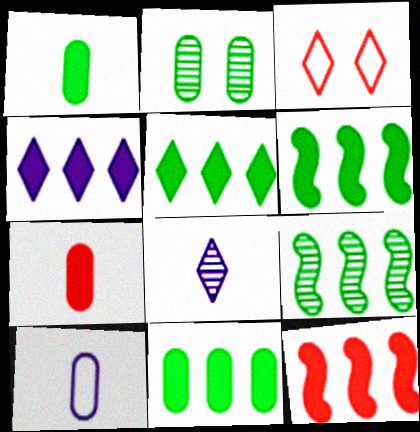[[3, 5, 8], 
[4, 11, 12], 
[5, 6, 11]]